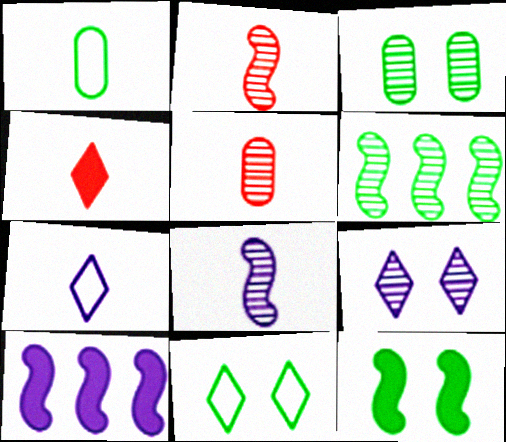[[1, 4, 8], 
[3, 11, 12], 
[5, 6, 9], 
[5, 10, 11]]